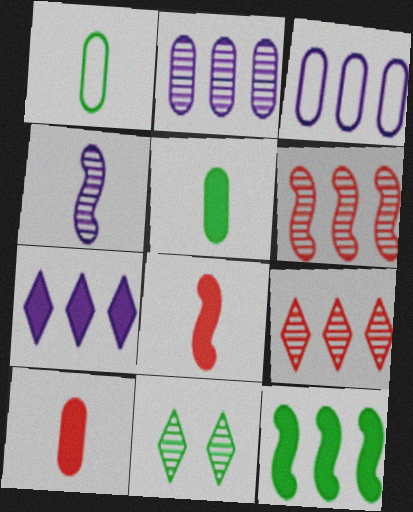[[1, 11, 12], 
[3, 8, 11], 
[3, 9, 12]]